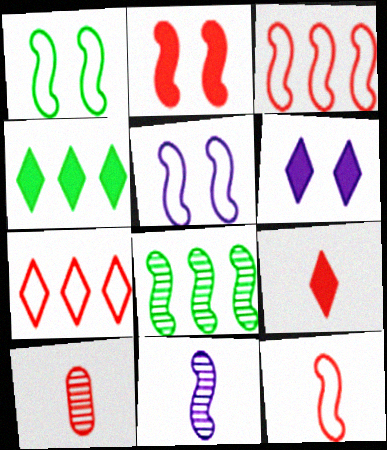[[2, 7, 10], 
[4, 5, 10], 
[4, 6, 9], 
[9, 10, 12]]